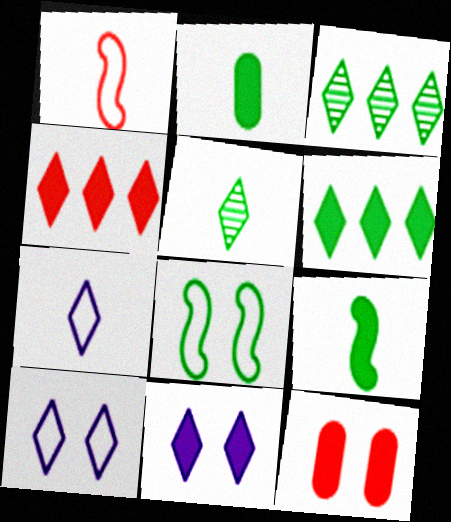[[2, 3, 8], 
[4, 5, 10]]